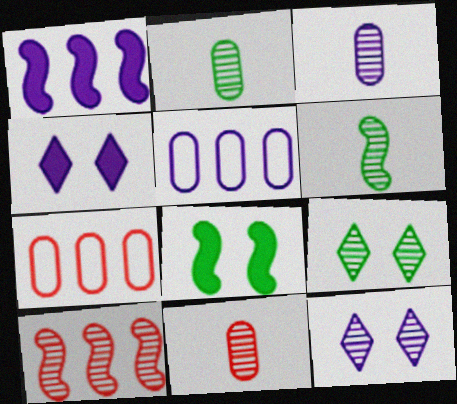[[2, 3, 11], 
[2, 10, 12], 
[3, 9, 10], 
[4, 6, 7]]